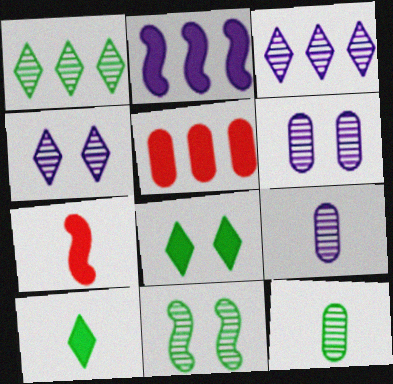[[1, 11, 12]]